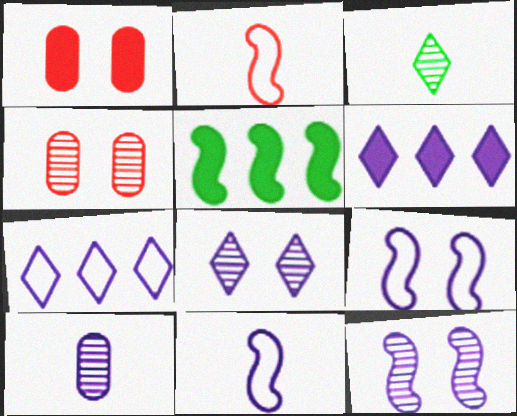[[2, 5, 12], 
[6, 9, 10]]